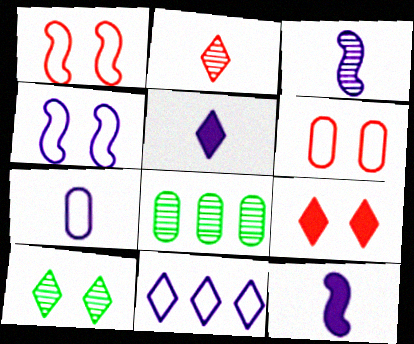[[1, 5, 8], 
[3, 5, 7], 
[4, 7, 11]]